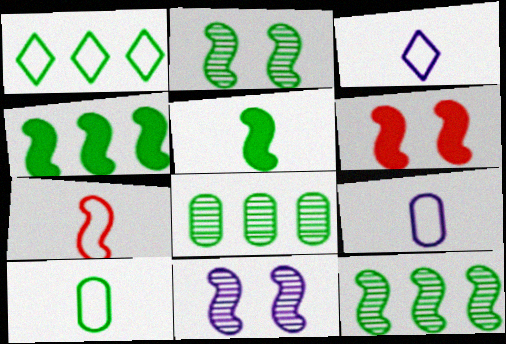[[1, 4, 8], 
[3, 6, 8], 
[3, 7, 10], 
[4, 7, 11]]